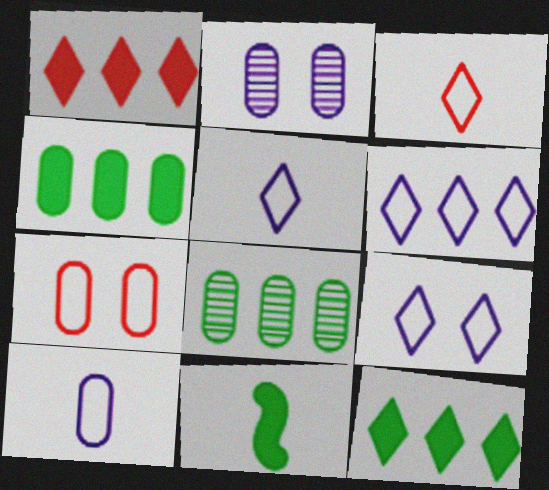[[5, 6, 9]]